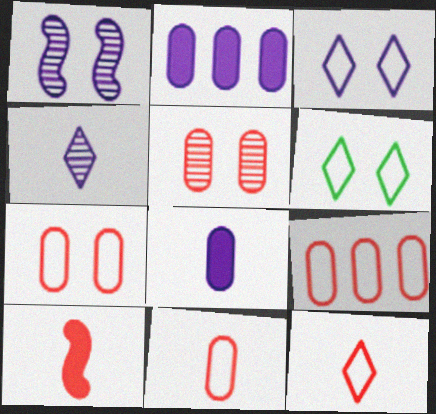[[7, 9, 11]]